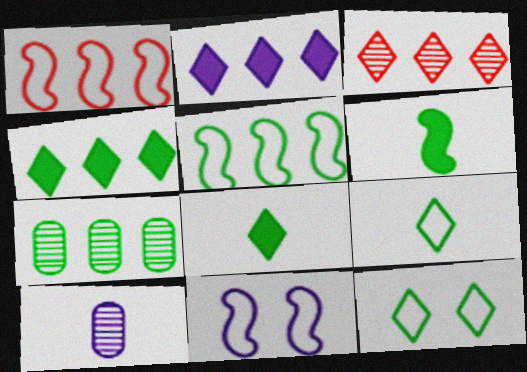[[1, 2, 7], 
[2, 10, 11], 
[4, 5, 7], 
[6, 7, 12]]